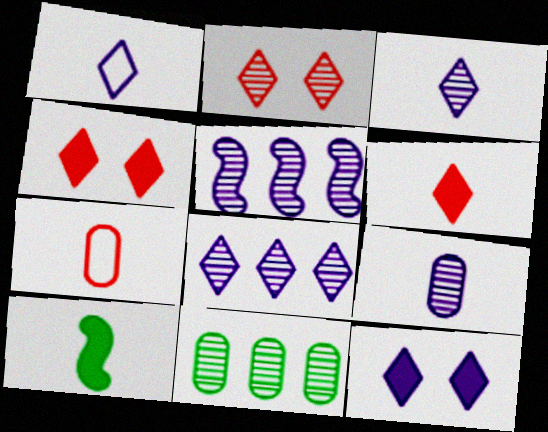[[1, 8, 12], 
[3, 7, 10]]